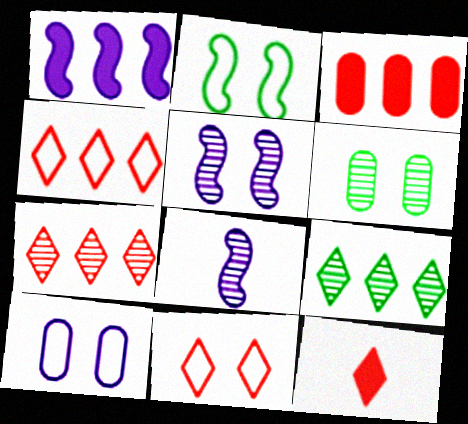[[2, 10, 11], 
[6, 7, 8], 
[7, 11, 12]]